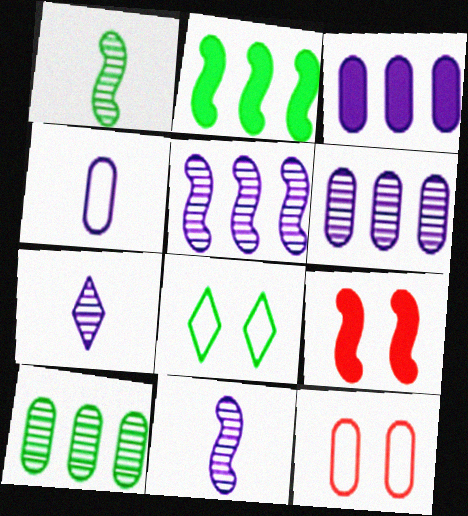[[2, 7, 12]]